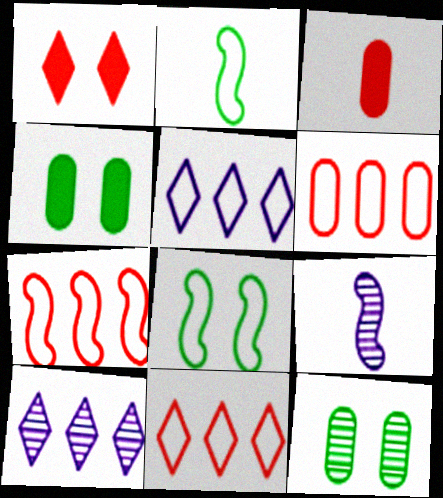[[3, 8, 10], 
[4, 9, 11], 
[6, 7, 11]]